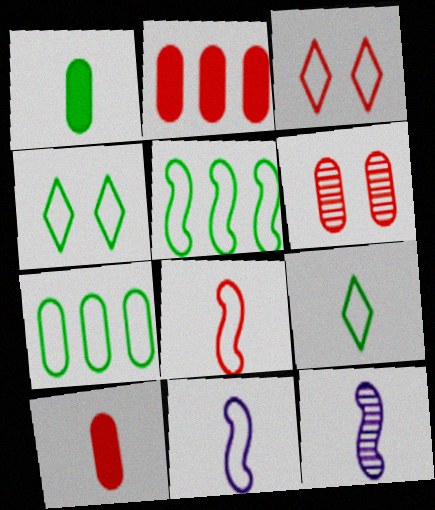[[2, 4, 12], 
[3, 7, 11], 
[9, 10, 12]]